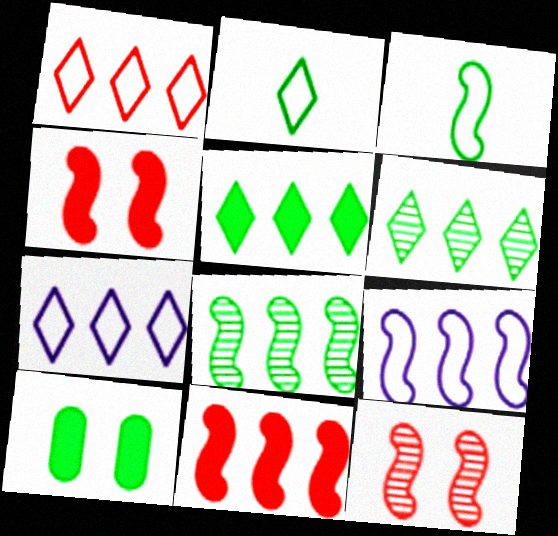[[2, 8, 10], 
[3, 6, 10], 
[8, 9, 11]]